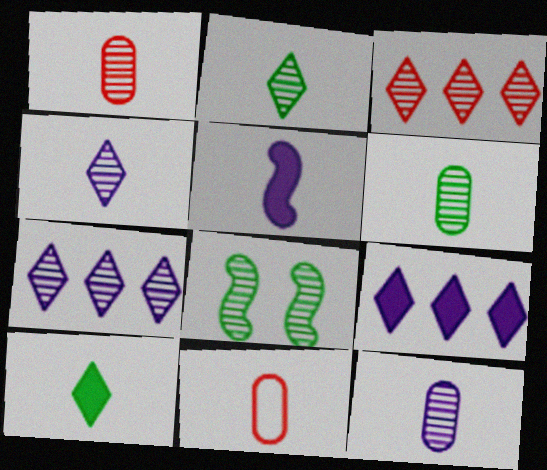[[1, 6, 12], 
[1, 7, 8], 
[2, 5, 11], 
[3, 8, 12], 
[8, 9, 11]]